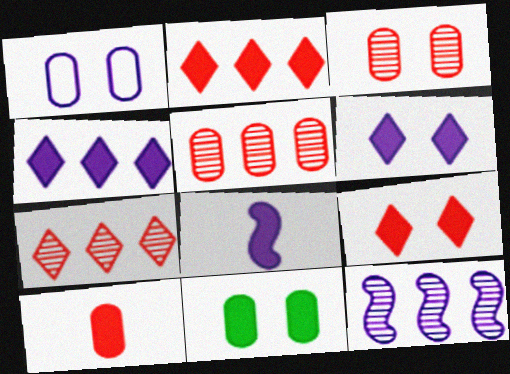[[1, 3, 11], 
[2, 8, 11]]